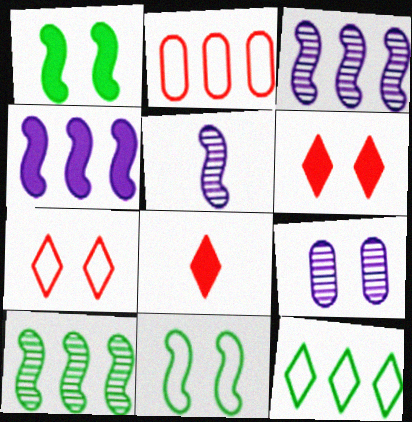[[1, 7, 9], 
[6, 9, 11]]